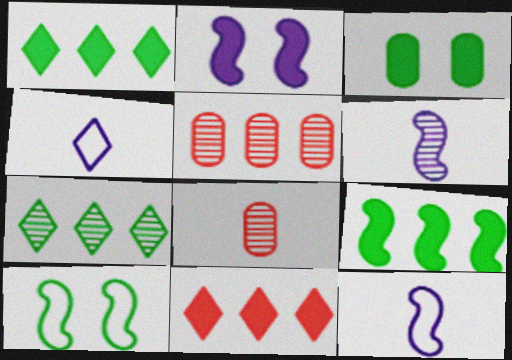[]